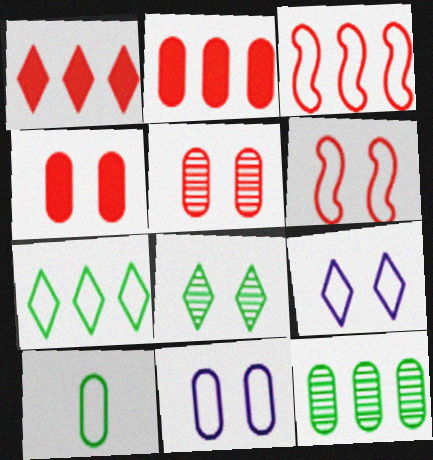[[3, 9, 10]]